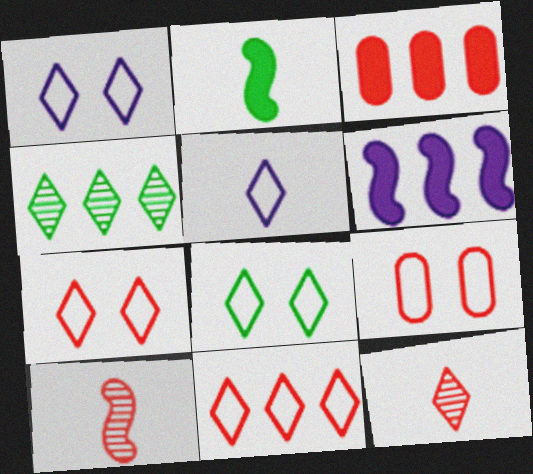[[1, 7, 8], 
[3, 7, 10], 
[5, 8, 11]]